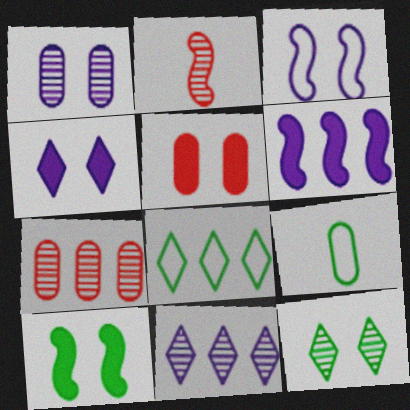[[1, 3, 4], 
[3, 5, 12], 
[4, 5, 10], 
[6, 7, 8]]